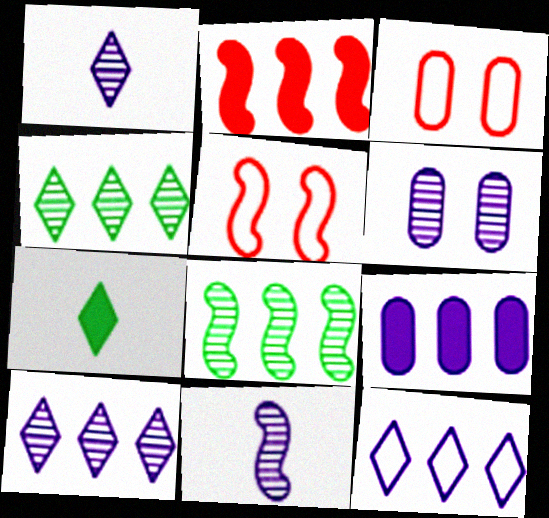[[6, 10, 11]]